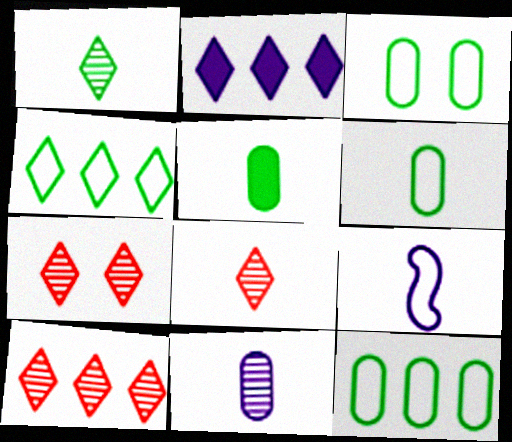[[2, 4, 10], 
[3, 6, 12], 
[5, 8, 9], 
[7, 8, 10]]